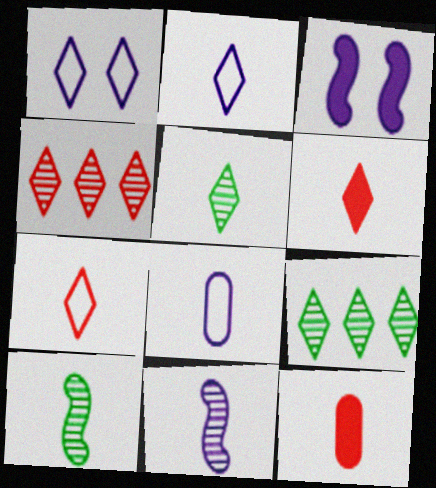[[1, 6, 9], 
[2, 5, 6], 
[2, 10, 12], 
[6, 8, 10]]